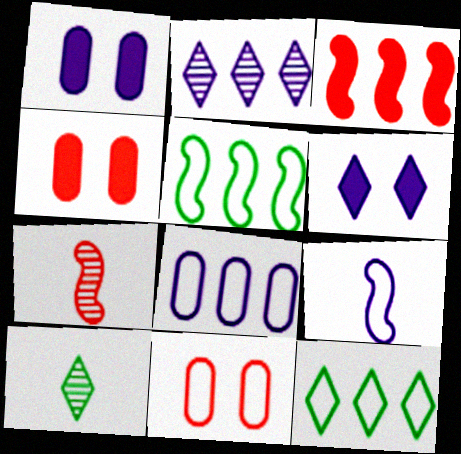[[1, 2, 9], 
[1, 7, 12], 
[9, 11, 12]]